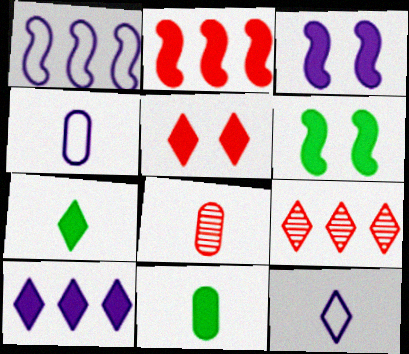[[4, 6, 9], 
[4, 8, 11], 
[5, 7, 10]]